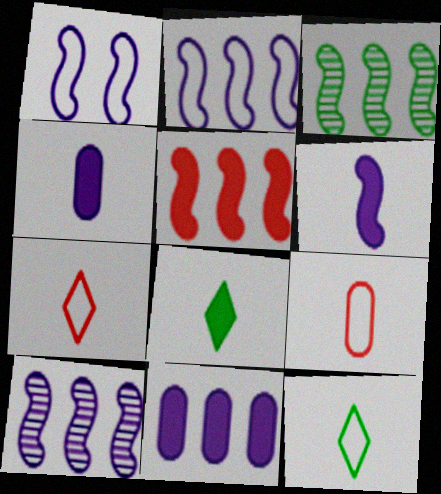[[1, 6, 10], 
[2, 3, 5]]